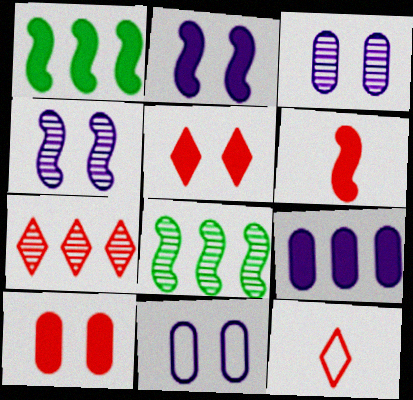[[1, 2, 6], 
[1, 3, 12], 
[5, 7, 12]]